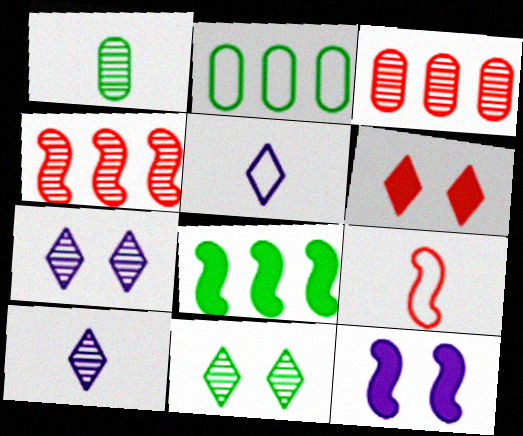[[1, 4, 7], 
[3, 6, 9]]